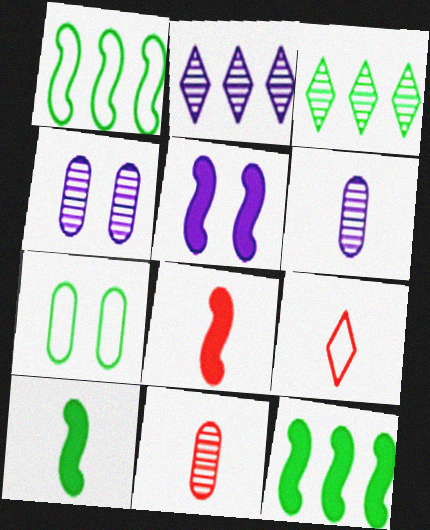[[2, 7, 8], 
[3, 7, 10], 
[4, 9, 12], 
[5, 8, 12], 
[6, 9, 10], 
[8, 9, 11]]